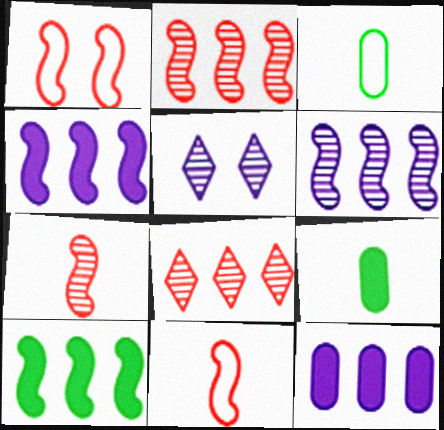[]